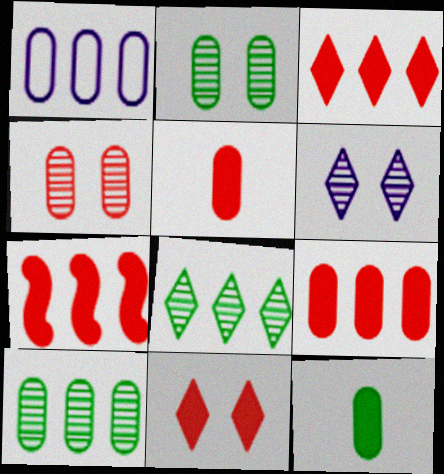[[1, 2, 5], 
[1, 4, 12], 
[1, 7, 8], 
[1, 9, 10], 
[3, 7, 9], 
[5, 7, 11]]